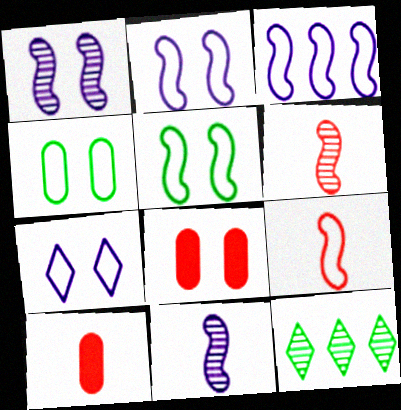[[2, 10, 12], 
[3, 5, 9]]